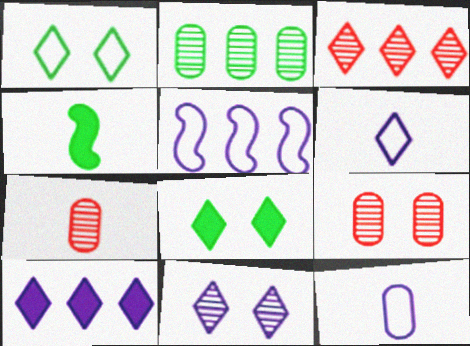[[1, 2, 4], 
[3, 6, 8], 
[4, 6, 7], 
[5, 7, 8], 
[6, 10, 11]]